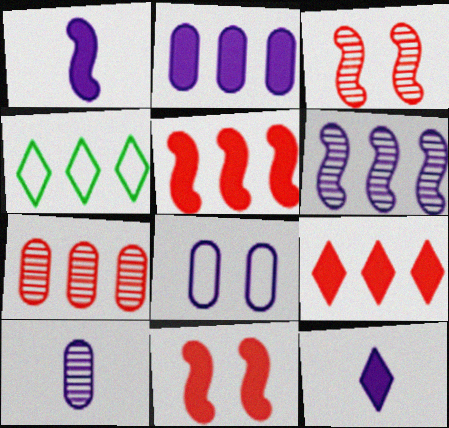[[2, 8, 10], 
[4, 10, 11], 
[6, 8, 12]]